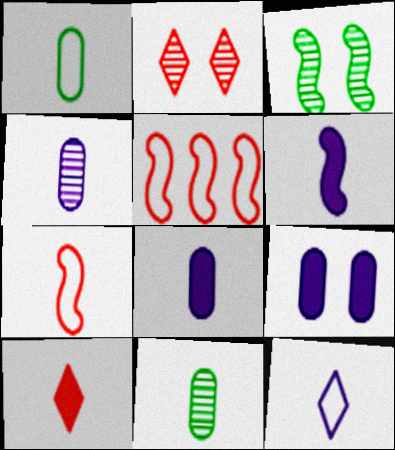[[1, 7, 12], 
[3, 5, 6], 
[4, 6, 12]]